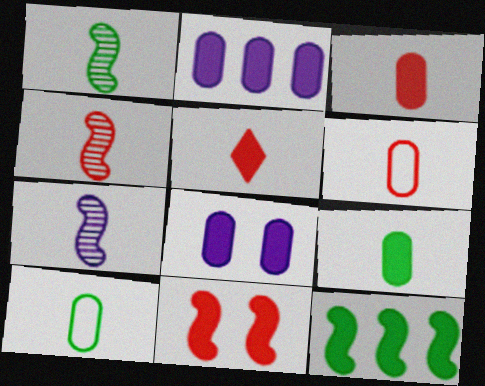[[1, 4, 7], 
[4, 5, 6], 
[5, 7, 10], 
[5, 8, 12]]